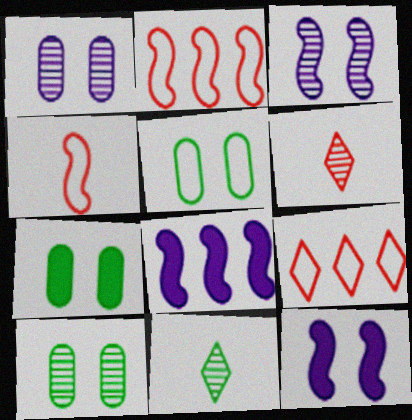[[5, 6, 8], 
[5, 7, 10]]